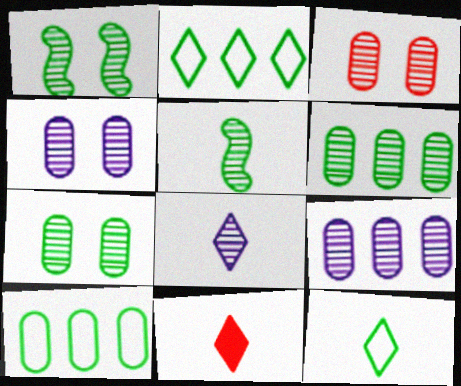[[3, 4, 7], 
[8, 11, 12]]